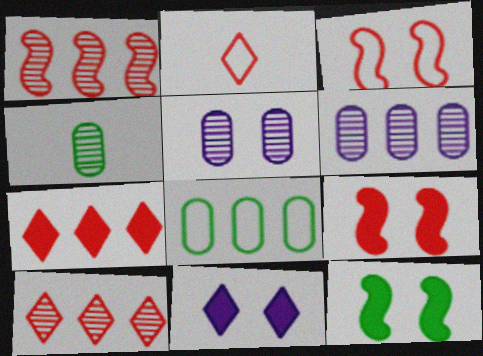[[2, 6, 12]]